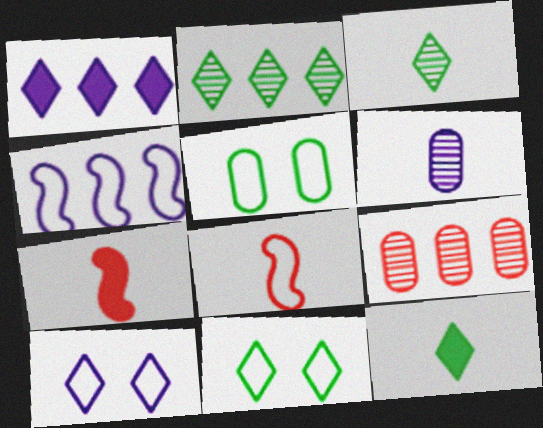[[2, 11, 12], 
[6, 8, 12]]